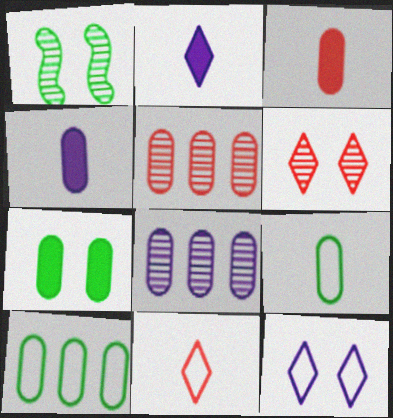[]